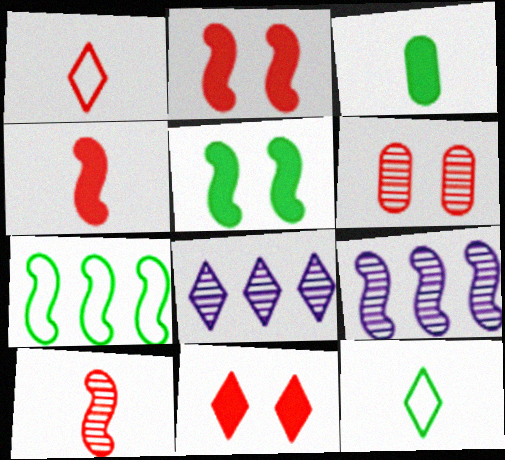[[8, 11, 12]]